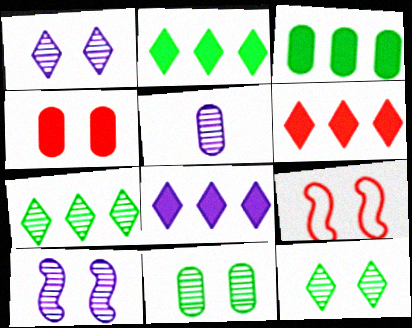[[2, 5, 9], 
[2, 6, 8]]